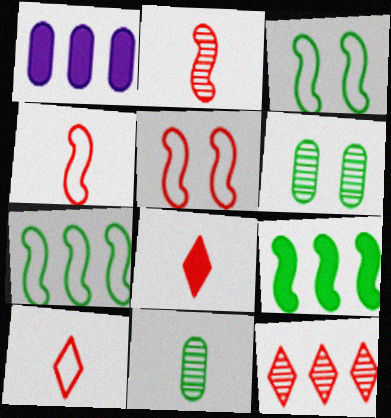[[1, 7, 12]]